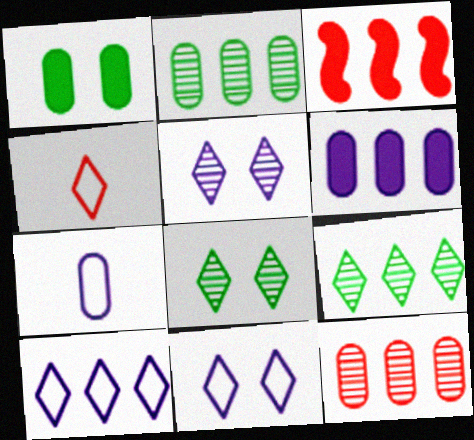[[1, 7, 12], 
[2, 3, 10], 
[3, 7, 8]]